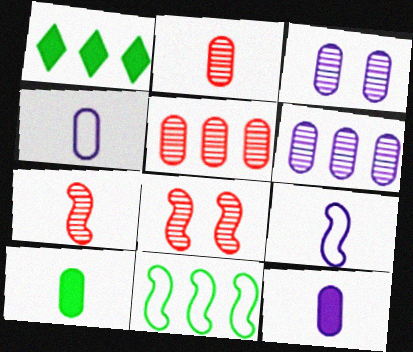[[1, 4, 8], 
[2, 4, 10]]